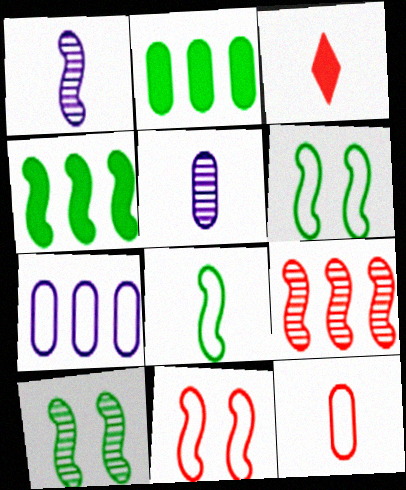[[1, 4, 11], 
[1, 9, 10], 
[3, 5, 8], 
[3, 7, 10], 
[4, 8, 10]]